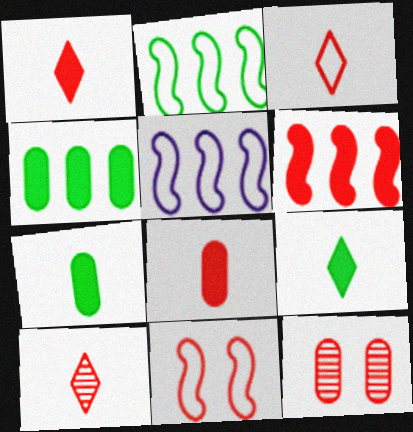[[1, 3, 10], 
[3, 6, 12], 
[5, 9, 12]]